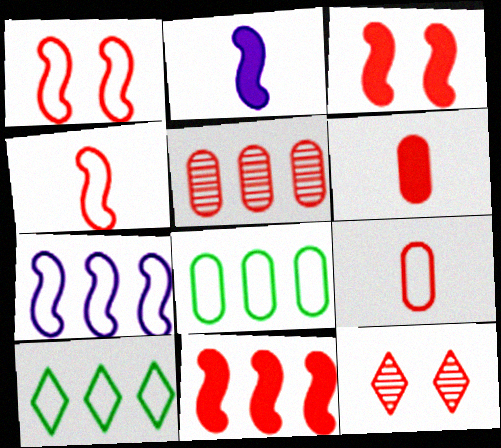[[2, 8, 12], 
[9, 11, 12]]